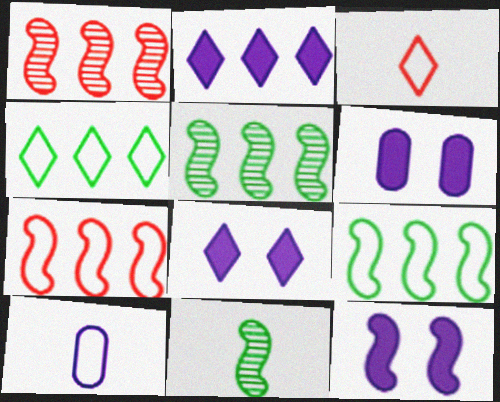[[3, 5, 6], 
[6, 8, 12], 
[7, 11, 12]]